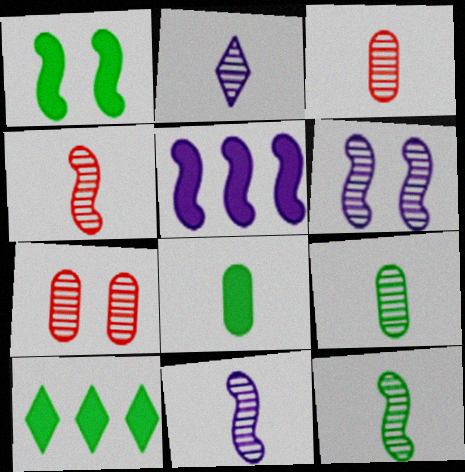[[1, 8, 10], 
[2, 3, 12], 
[2, 4, 9], 
[4, 11, 12]]